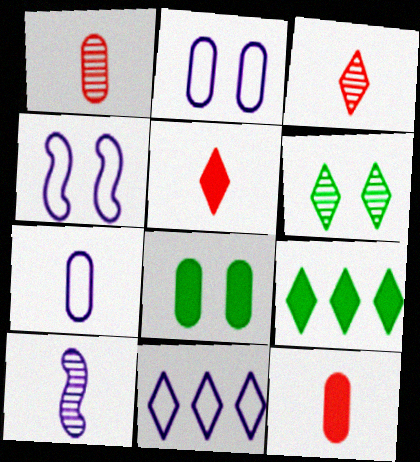[[1, 4, 9], 
[4, 7, 11], 
[5, 6, 11]]